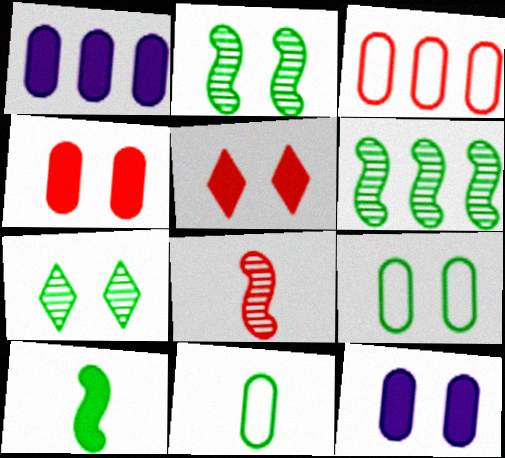[[1, 5, 10], 
[3, 5, 8]]